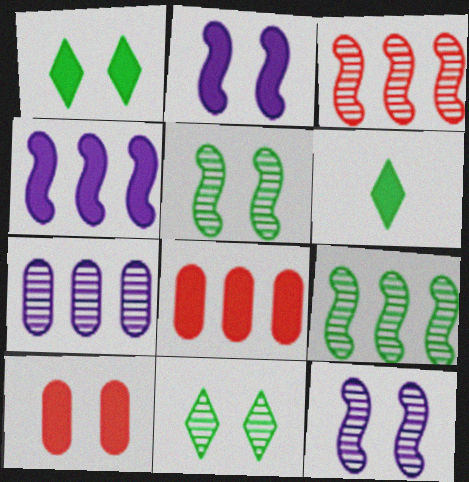[[1, 2, 10], 
[2, 6, 8], 
[4, 6, 10]]